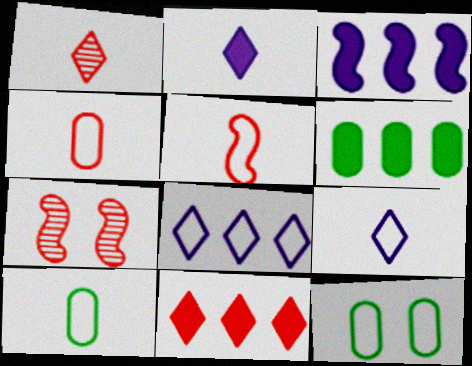[[1, 3, 12], 
[3, 6, 11], 
[4, 7, 11], 
[5, 8, 12], 
[5, 9, 10], 
[6, 7, 9]]